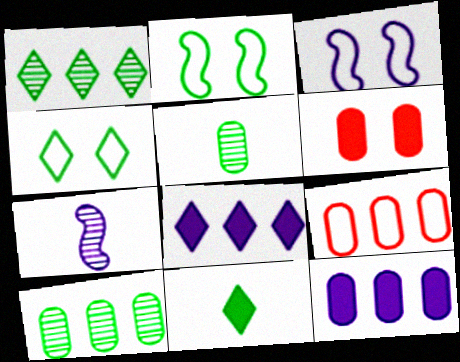[[1, 4, 11], 
[2, 10, 11], 
[9, 10, 12]]